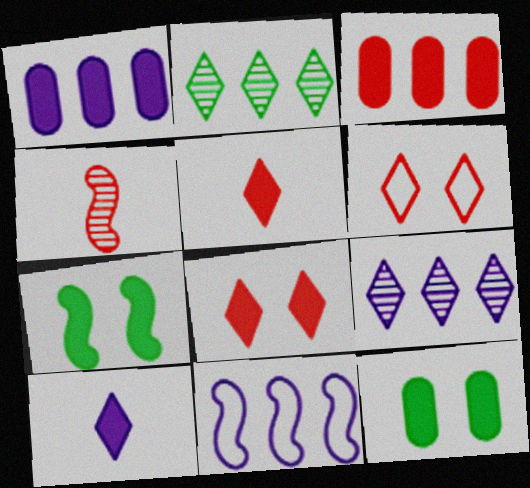[[1, 5, 7], 
[1, 9, 11], 
[2, 3, 11], 
[2, 6, 10], 
[3, 4, 6], 
[3, 7, 10], 
[4, 7, 11]]